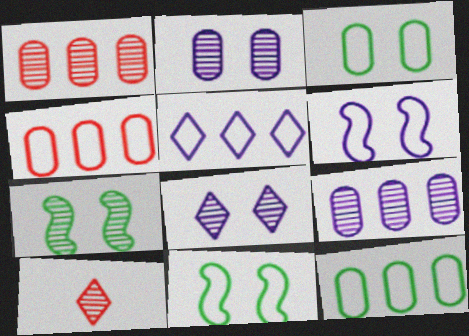[[7, 9, 10]]